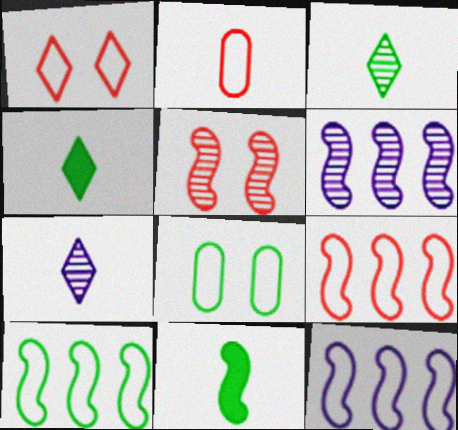[[1, 2, 9], 
[2, 7, 11], 
[5, 11, 12], 
[9, 10, 12]]